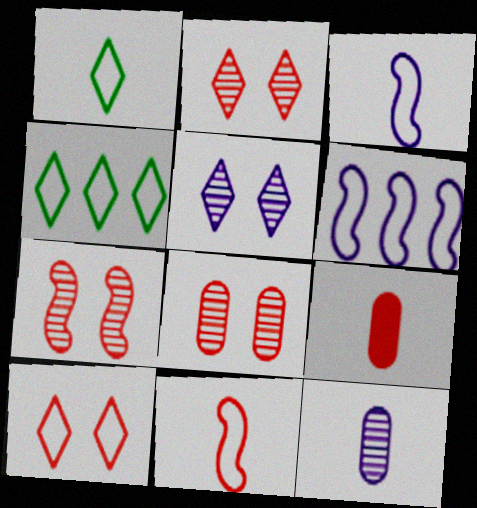[[2, 7, 8]]